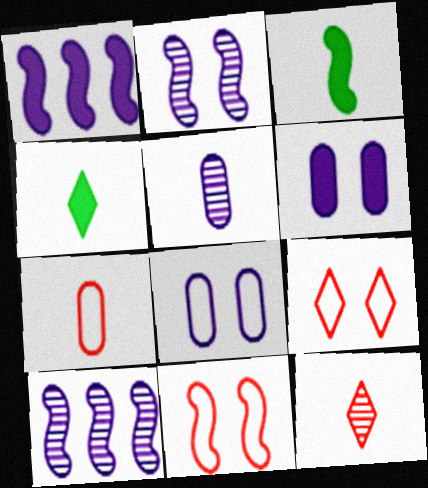[[3, 10, 11]]